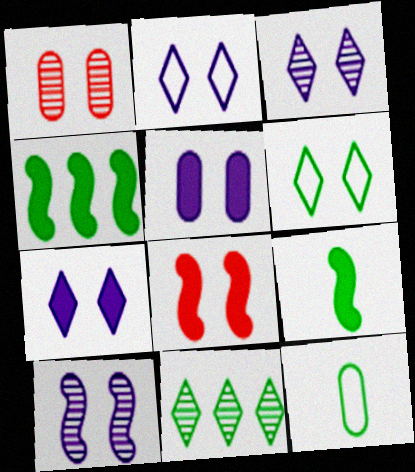[[2, 3, 7], 
[2, 5, 10]]